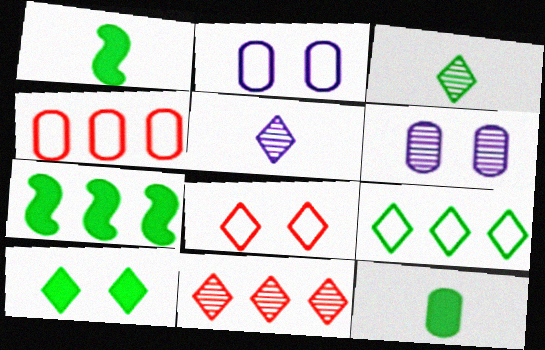[[1, 2, 11], 
[3, 9, 10], 
[4, 6, 12], 
[7, 10, 12]]